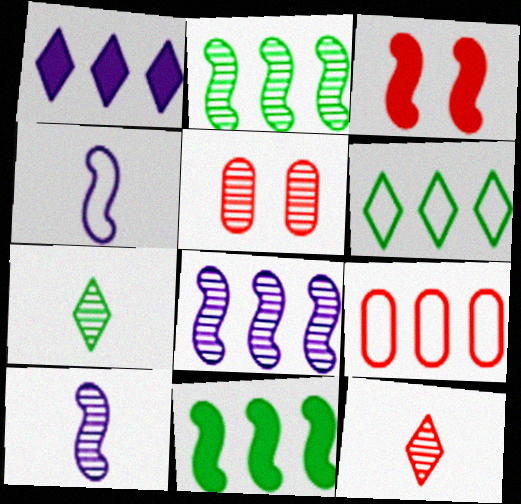[[1, 2, 9], 
[2, 3, 4], 
[3, 9, 12], 
[5, 7, 8]]